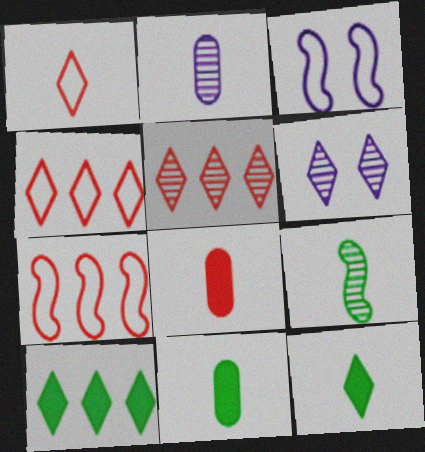[[1, 6, 10], 
[3, 5, 11], 
[4, 6, 12], 
[6, 7, 11]]